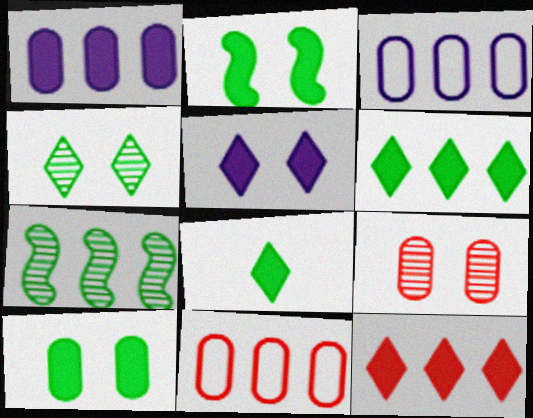[[3, 7, 12], 
[5, 8, 12]]